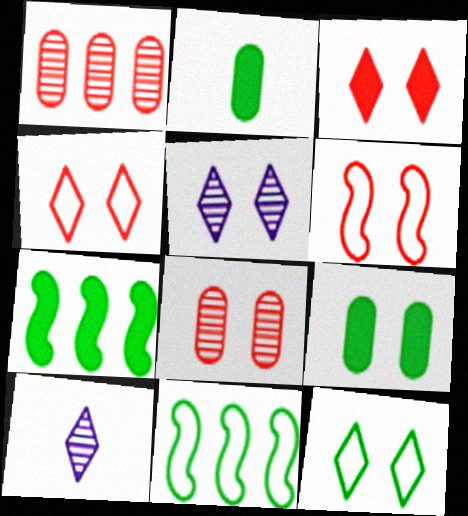[[3, 5, 12], 
[3, 6, 8], 
[5, 6, 9]]